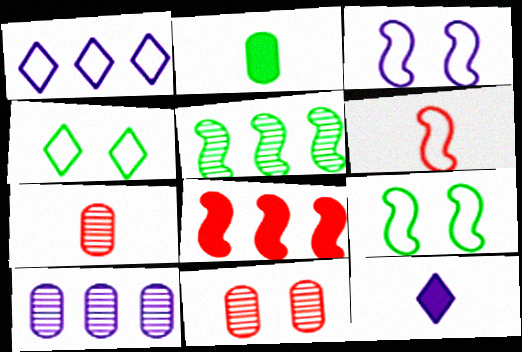[[2, 4, 5], 
[3, 10, 12]]